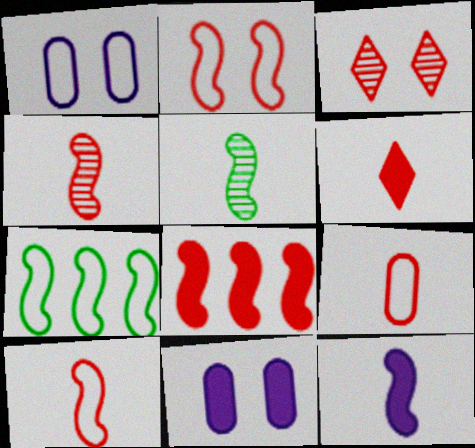[[2, 4, 8], 
[3, 8, 9], 
[4, 6, 9], 
[5, 10, 12]]